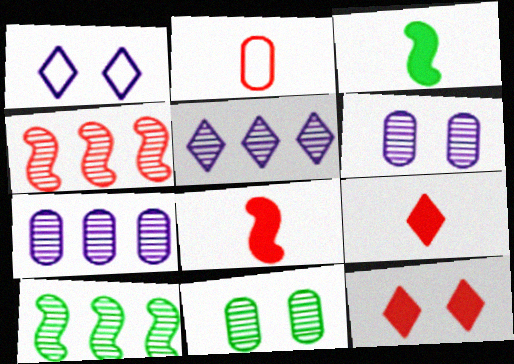[[2, 4, 12]]